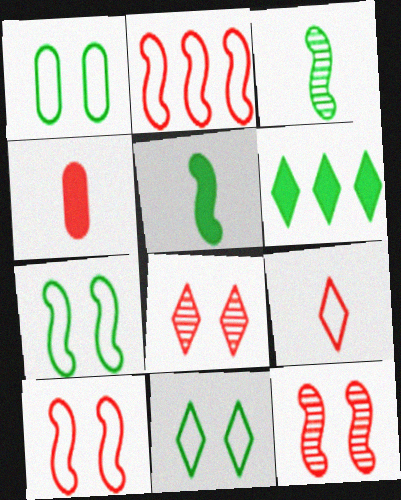[[1, 3, 6], 
[1, 7, 11], 
[2, 4, 8]]